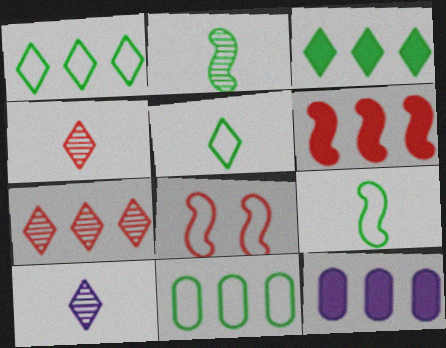[[3, 6, 12]]